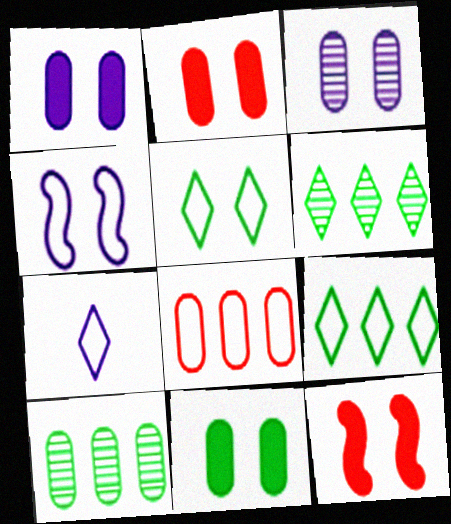[[1, 2, 11], 
[3, 5, 12], 
[7, 10, 12]]